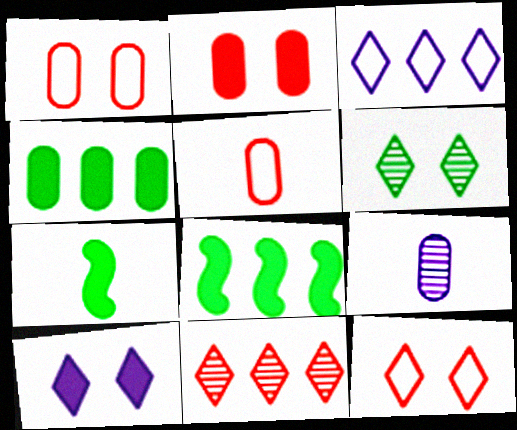[[1, 4, 9], 
[6, 10, 12], 
[8, 9, 12]]